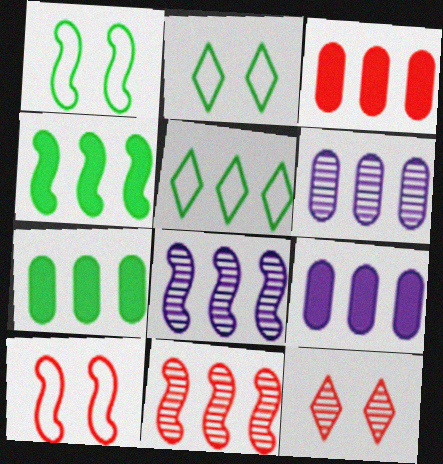[[3, 5, 8], 
[3, 7, 9], 
[5, 9, 11]]